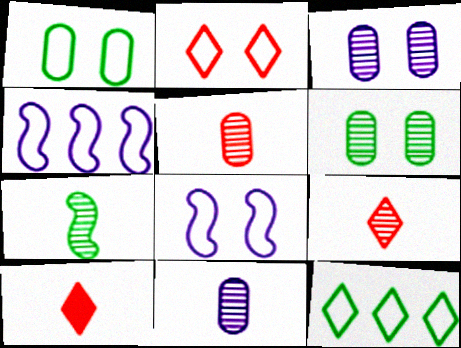[[1, 2, 8], 
[4, 6, 10], 
[7, 9, 11]]